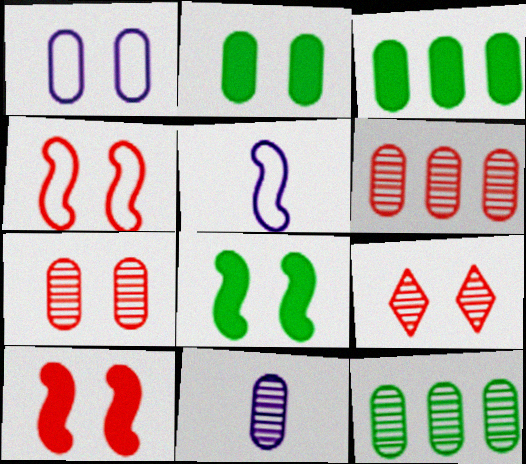[[1, 2, 7], 
[1, 8, 9], 
[3, 5, 9], 
[7, 11, 12]]